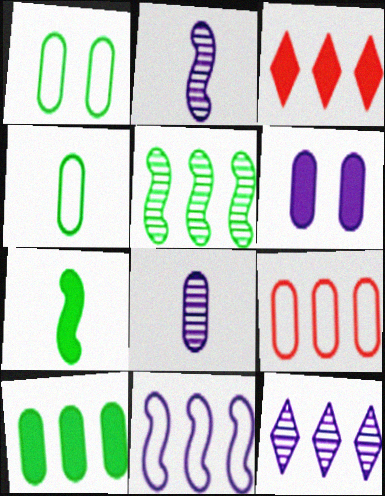[[1, 2, 3], 
[3, 6, 7]]